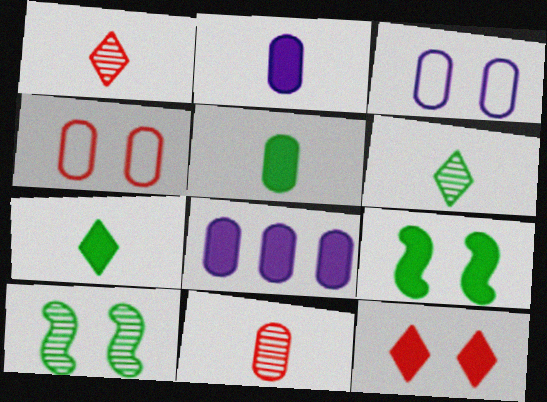[[3, 10, 12]]